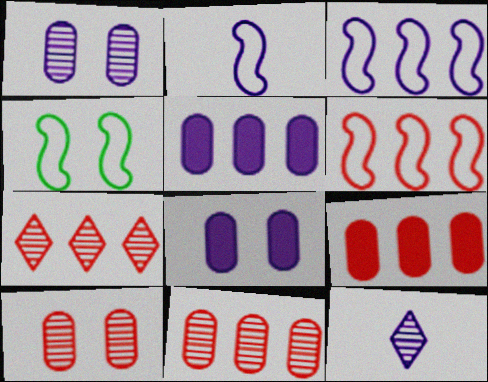[[2, 4, 6], 
[3, 8, 12], 
[4, 9, 12], 
[6, 7, 9]]